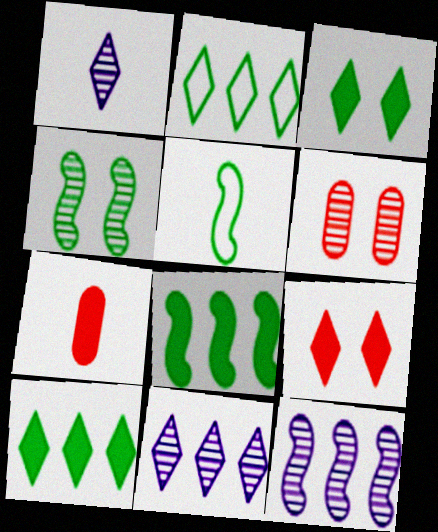[[1, 2, 9], 
[1, 5, 7], 
[4, 5, 8]]